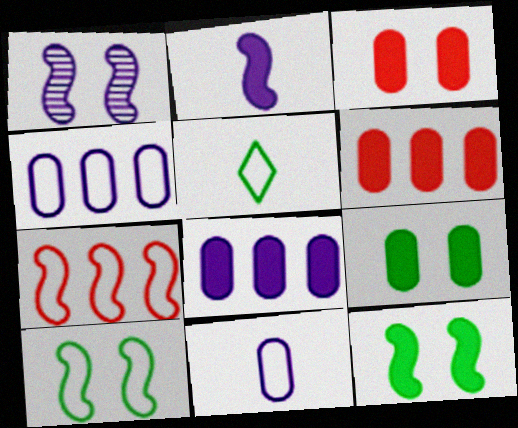[[1, 5, 6]]